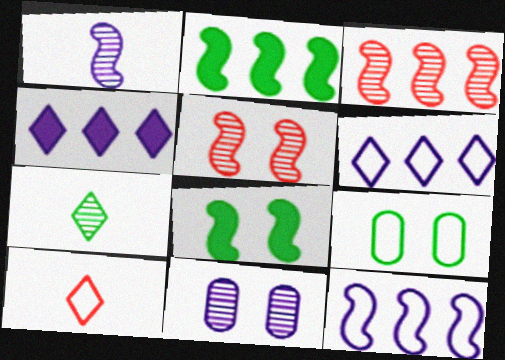[[2, 3, 12], 
[2, 7, 9], 
[2, 10, 11], 
[3, 7, 11], 
[9, 10, 12]]